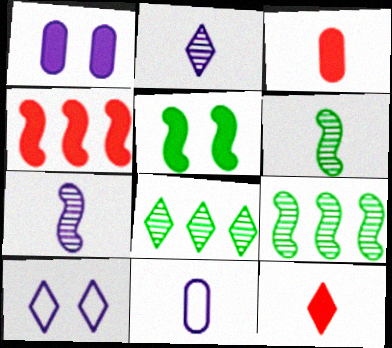[[3, 9, 10], 
[6, 11, 12], 
[8, 10, 12]]